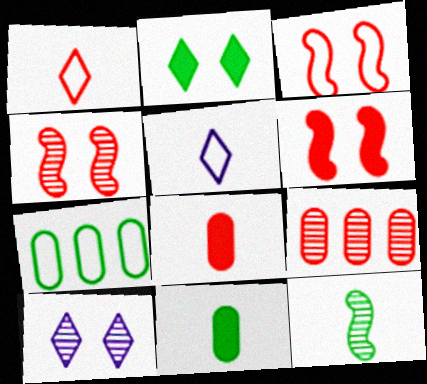[[1, 6, 9], 
[2, 7, 12], 
[3, 4, 6], 
[3, 5, 7], 
[5, 8, 12], 
[9, 10, 12]]